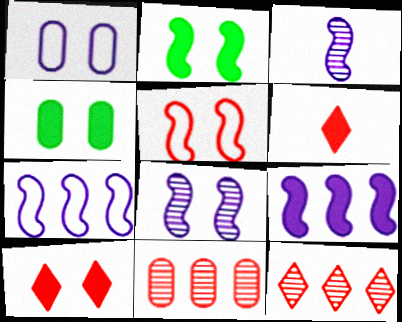[[2, 5, 8], 
[4, 6, 9], 
[5, 6, 11]]